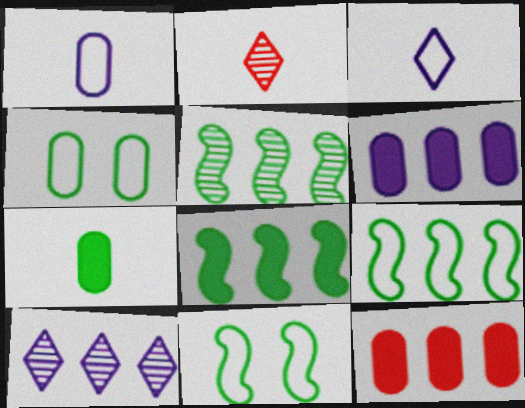[[2, 6, 11], 
[5, 8, 9], 
[9, 10, 12]]